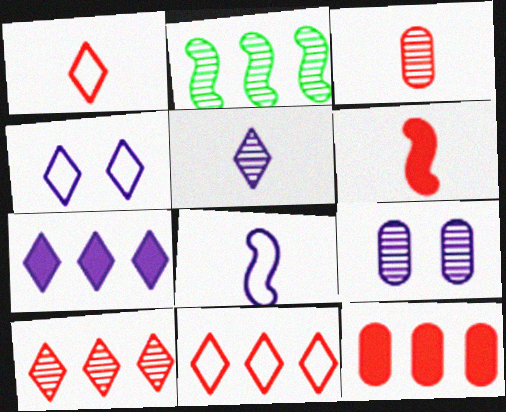[[1, 3, 6], 
[4, 5, 7], 
[7, 8, 9]]